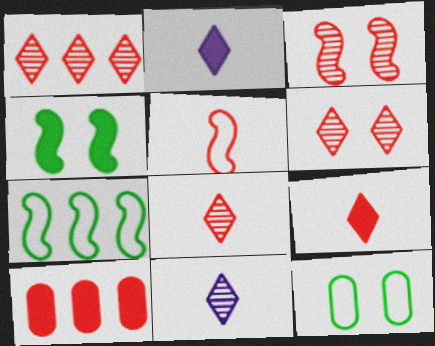[[1, 6, 8], 
[2, 4, 10], 
[5, 6, 10]]